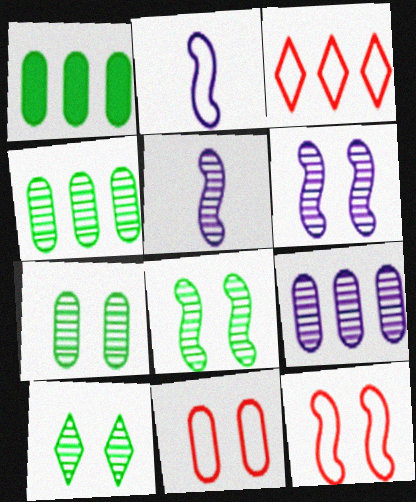[[7, 8, 10]]